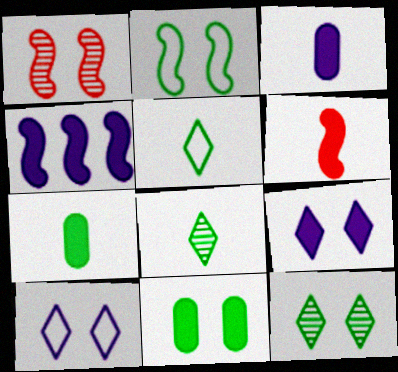[[1, 10, 11], 
[2, 11, 12], 
[3, 4, 9]]